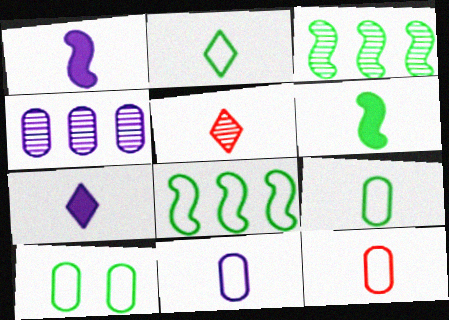[[1, 5, 9], 
[2, 5, 7], 
[2, 8, 10], 
[5, 6, 11], 
[9, 11, 12]]